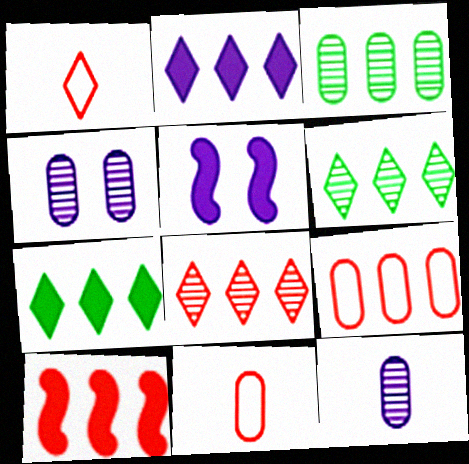[[1, 3, 5], 
[5, 6, 11], 
[8, 9, 10]]